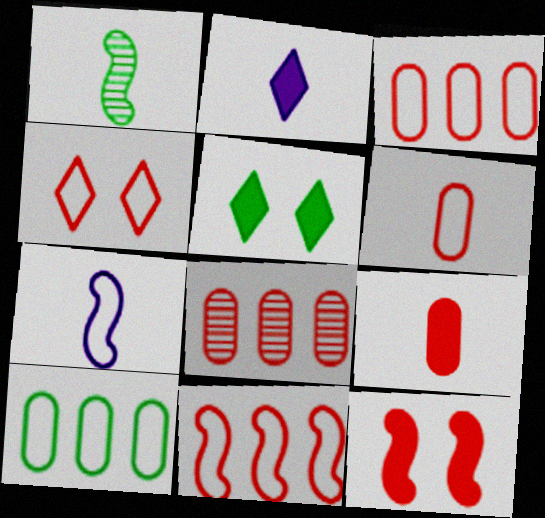[[1, 2, 6], 
[1, 5, 10], 
[4, 6, 11], 
[4, 7, 10], 
[5, 7, 8]]